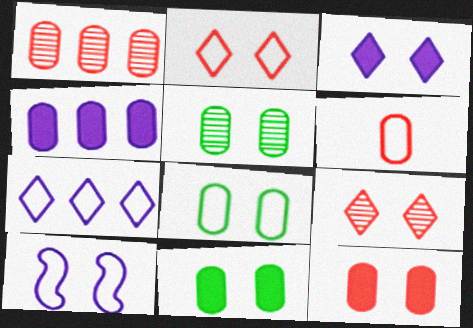[[1, 6, 12], 
[2, 8, 10], 
[4, 5, 6], 
[5, 8, 11], 
[9, 10, 11]]